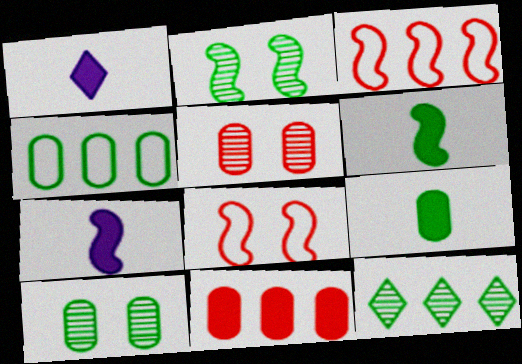[[1, 3, 10], 
[2, 3, 7], 
[4, 9, 10]]